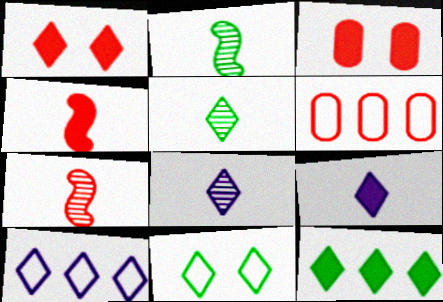[[1, 5, 10], 
[1, 6, 7], 
[1, 9, 12], 
[2, 3, 10], 
[5, 11, 12]]